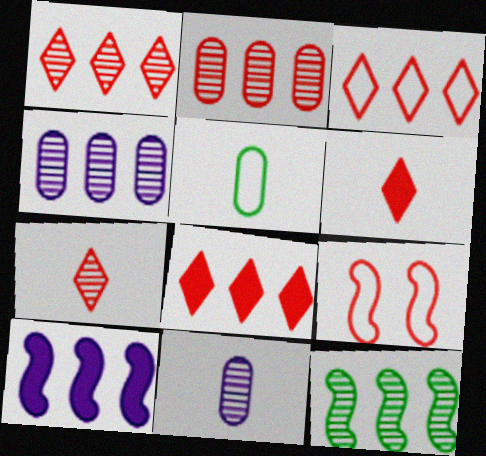[[1, 3, 8], 
[1, 4, 12], 
[2, 6, 9]]